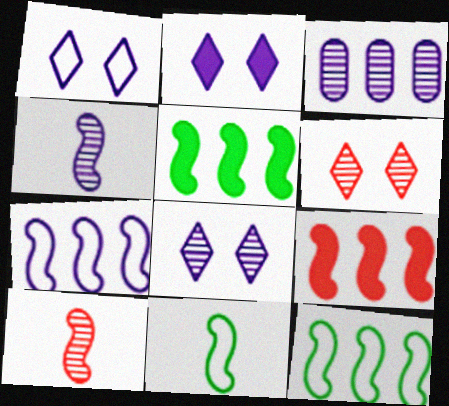[[1, 2, 8], 
[3, 4, 8]]